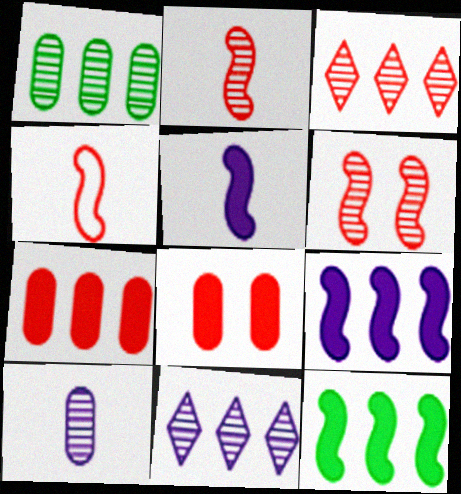[[3, 4, 8]]